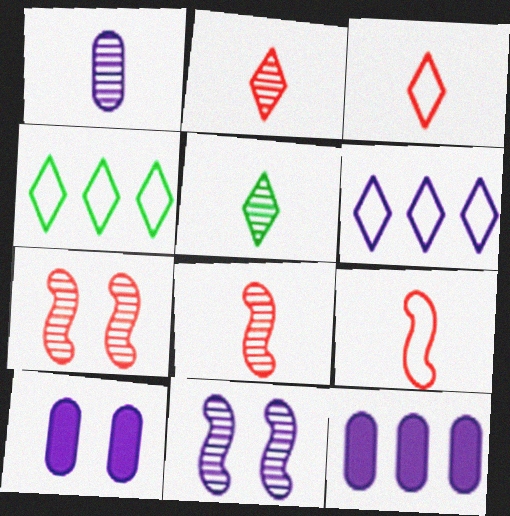[[1, 5, 8], 
[4, 8, 10]]